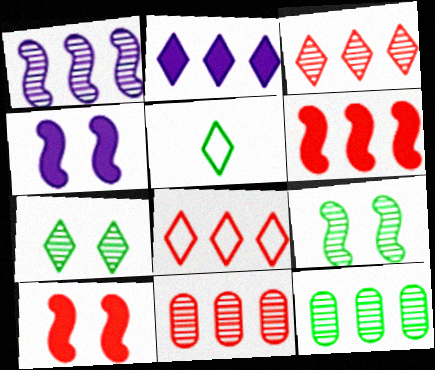[[1, 3, 12], 
[4, 5, 11], 
[6, 8, 11]]